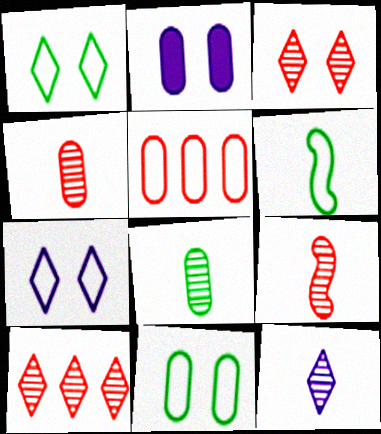[[2, 5, 8], 
[2, 6, 10], 
[5, 6, 7], 
[8, 9, 12]]